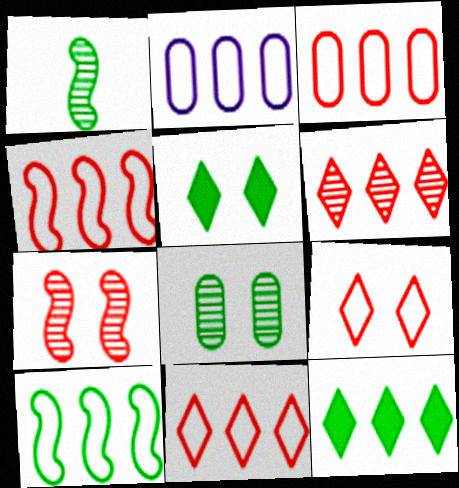[[2, 10, 11], 
[3, 4, 11]]